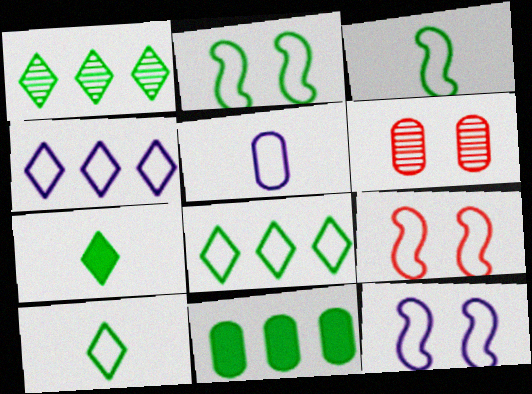[[2, 9, 12], 
[4, 5, 12], 
[5, 6, 11], 
[5, 8, 9]]